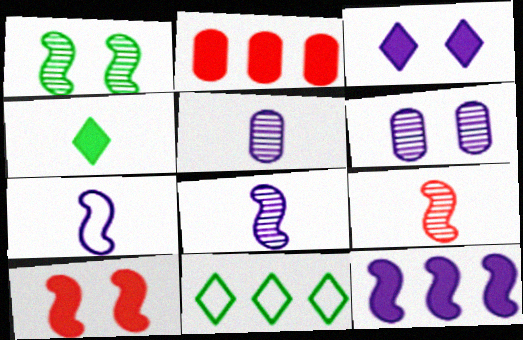[[5, 10, 11]]